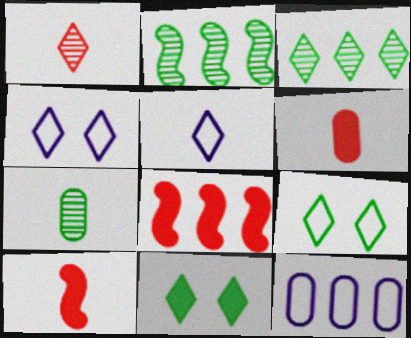[[2, 4, 6], 
[3, 8, 12], 
[4, 7, 8], 
[5, 7, 10]]